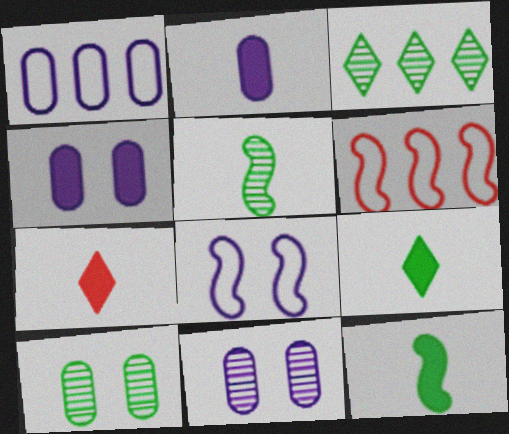[[1, 2, 11], 
[2, 7, 12], 
[3, 5, 10], 
[6, 9, 11]]